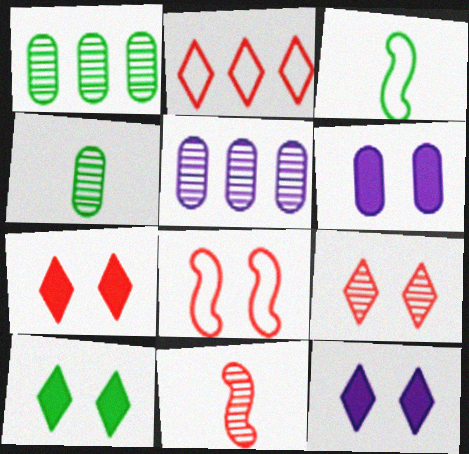[[1, 3, 10], 
[3, 5, 7], 
[7, 10, 12]]